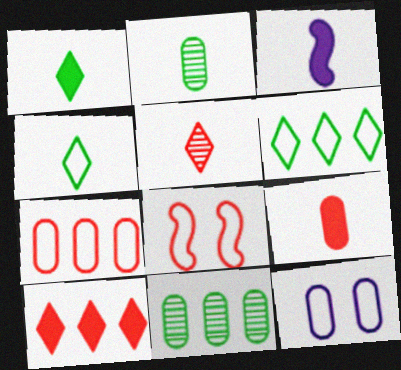[[1, 3, 9], 
[9, 11, 12]]